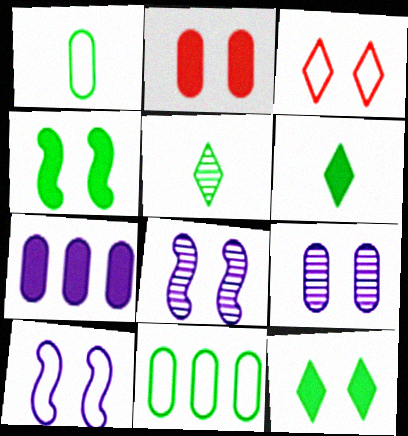[[3, 4, 9], 
[4, 5, 11]]